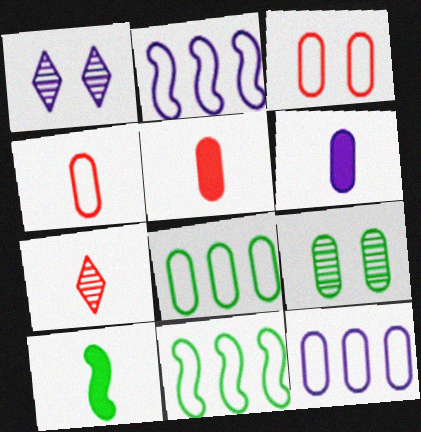[[1, 2, 6], 
[1, 5, 11], 
[5, 9, 12]]